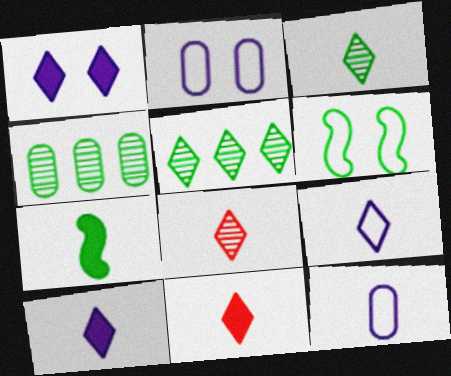[[3, 9, 11], 
[7, 8, 12]]